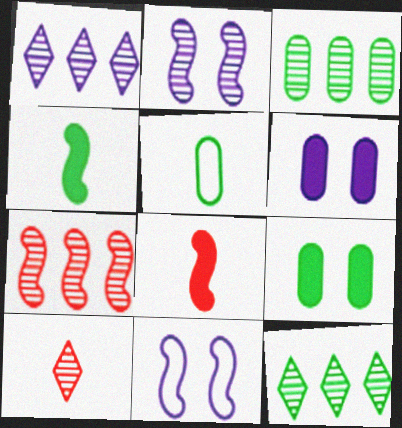[[1, 3, 7], 
[2, 3, 10], 
[3, 5, 9], 
[4, 7, 11]]